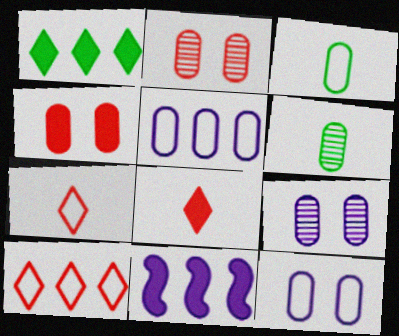[[4, 5, 6]]